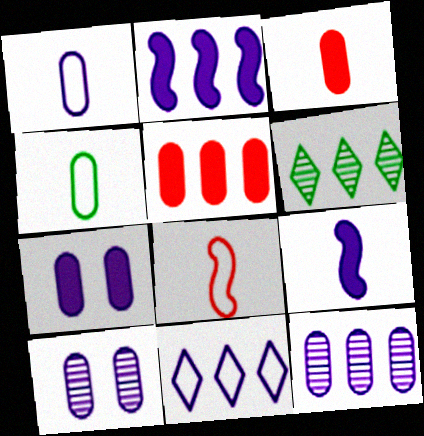[[1, 7, 12], 
[2, 11, 12], 
[4, 5, 10], 
[6, 7, 8], 
[9, 10, 11]]